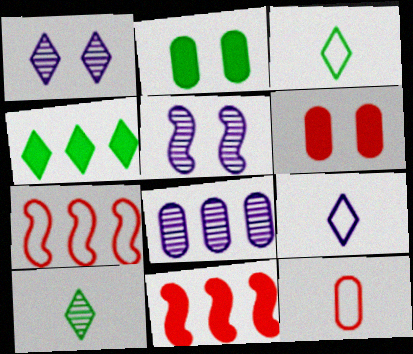[[2, 8, 12], 
[4, 5, 12], 
[4, 7, 8]]